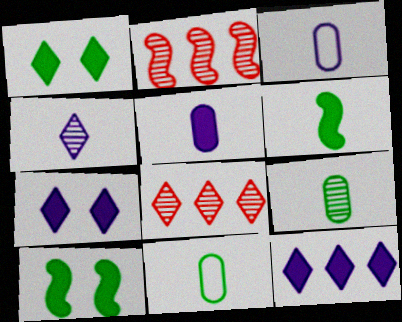[[1, 2, 3], 
[2, 7, 11], 
[3, 8, 10]]